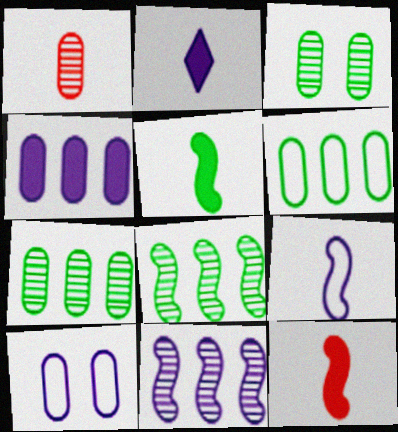[[2, 10, 11]]